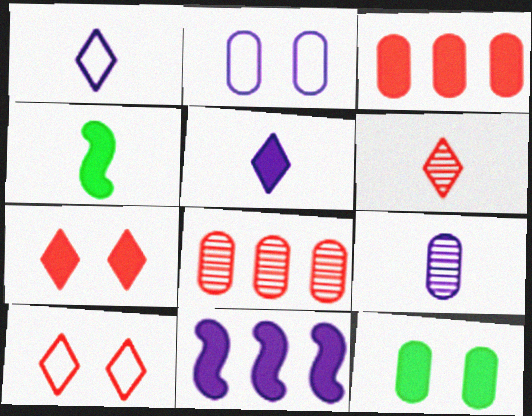[]